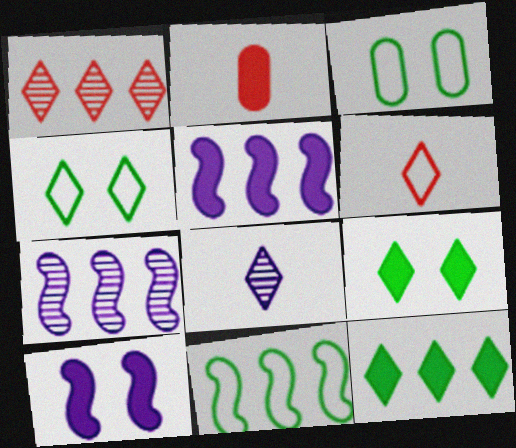[[2, 4, 7], 
[2, 5, 9], 
[2, 10, 12]]